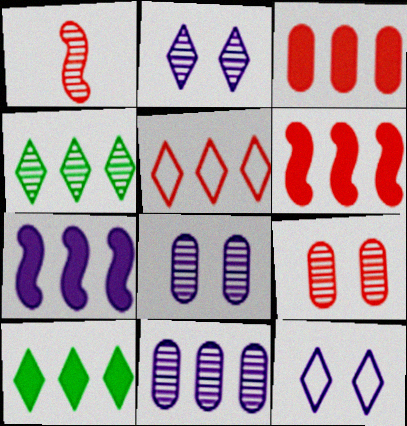[[1, 4, 8], 
[3, 7, 10]]